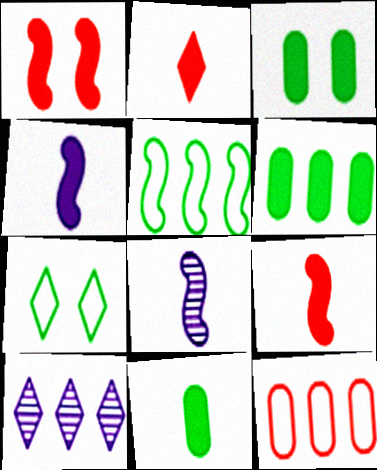[[1, 5, 8], 
[2, 4, 11], 
[2, 7, 10], 
[3, 6, 11]]